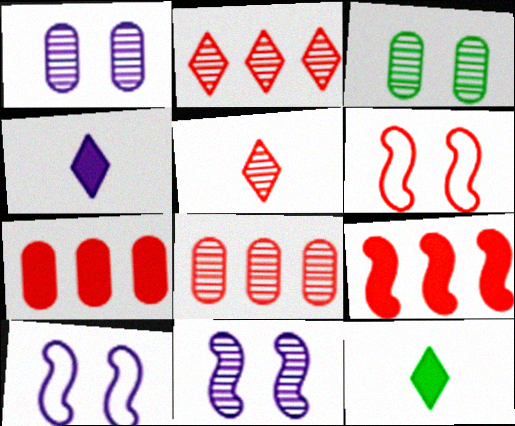[[5, 6, 7], 
[8, 10, 12]]